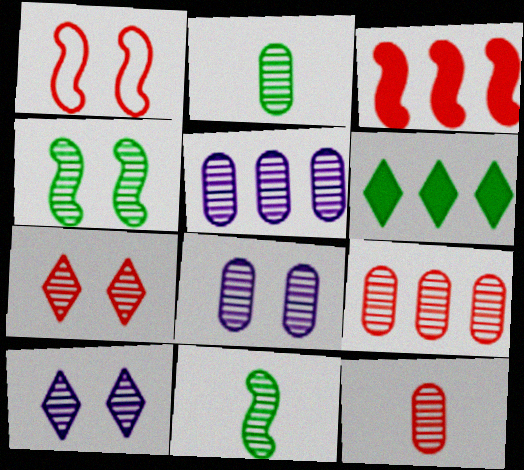[[2, 8, 9], 
[4, 7, 8], 
[5, 7, 11], 
[9, 10, 11]]